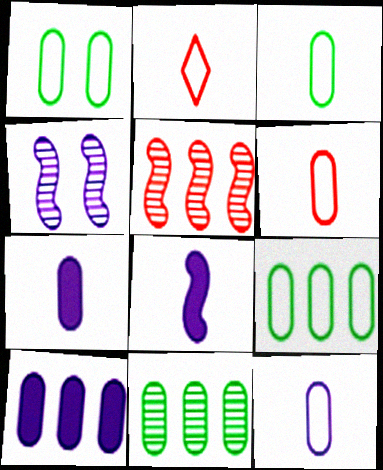[[1, 3, 9], 
[3, 6, 12]]